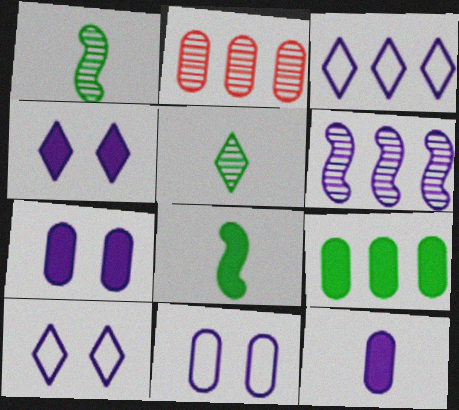[[2, 8, 10], 
[6, 10, 12]]